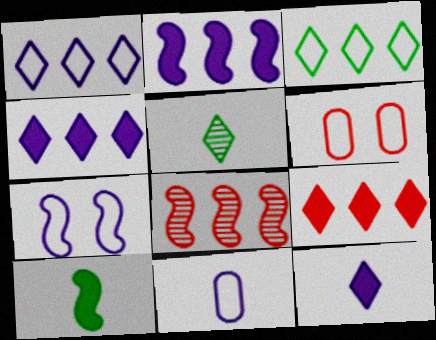[[1, 7, 11], 
[2, 5, 6], 
[7, 8, 10]]